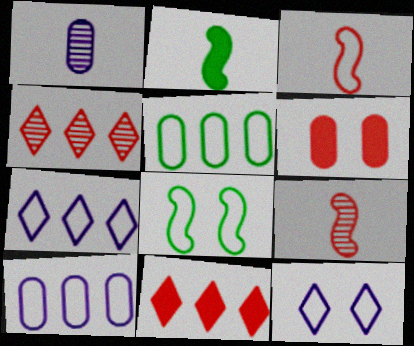[[1, 5, 6], 
[1, 8, 11], 
[3, 4, 6], 
[3, 5, 12]]